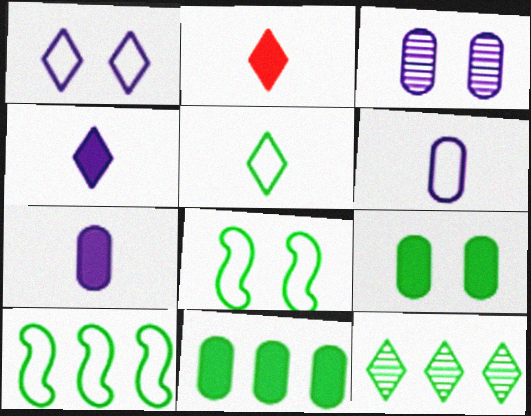[[1, 2, 12], 
[2, 3, 10], 
[10, 11, 12]]